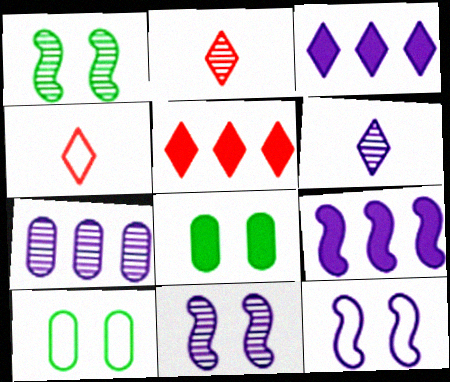[[1, 2, 7], 
[2, 9, 10], 
[6, 7, 11]]